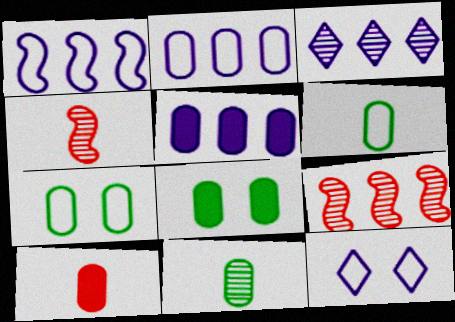[[1, 3, 5], 
[5, 8, 10]]